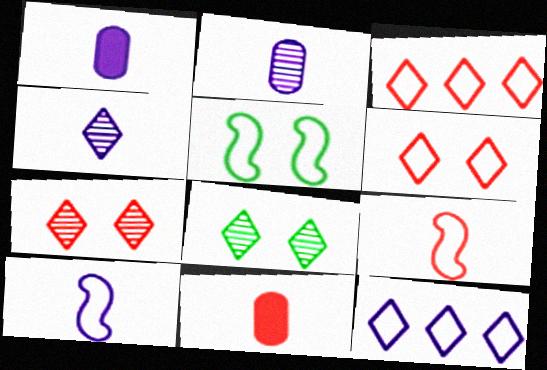[[1, 4, 10]]